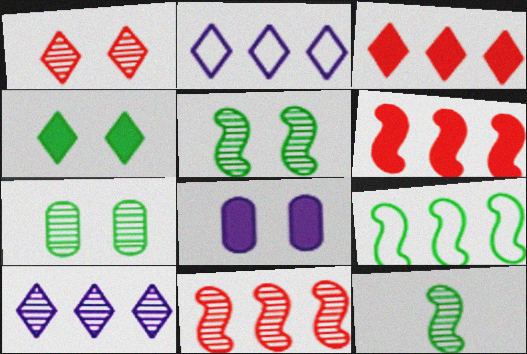[]